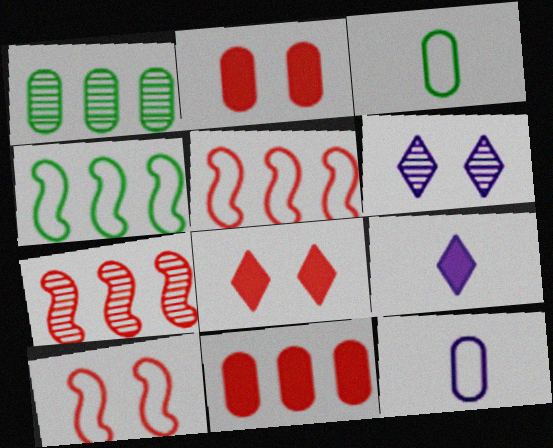[[1, 2, 12], 
[1, 9, 10]]